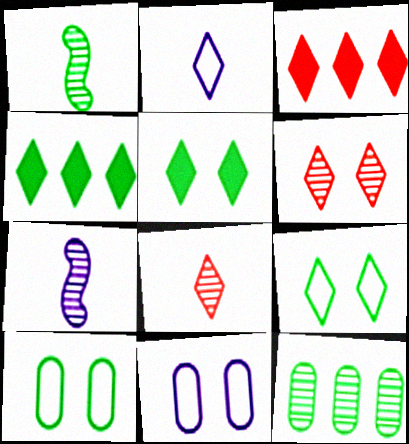[[1, 3, 11], 
[1, 4, 10], 
[2, 4, 6], 
[3, 7, 10], 
[6, 7, 12]]